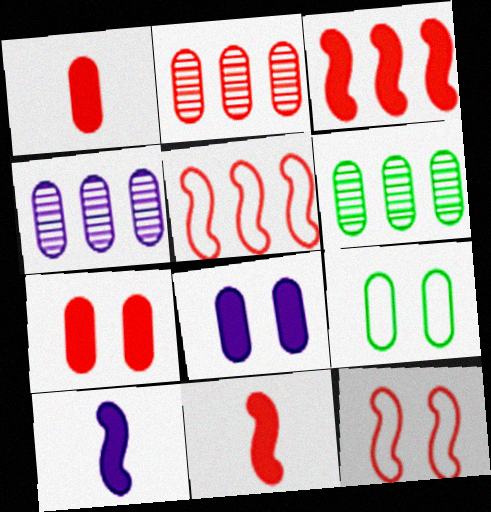[[1, 4, 9], 
[2, 4, 6]]